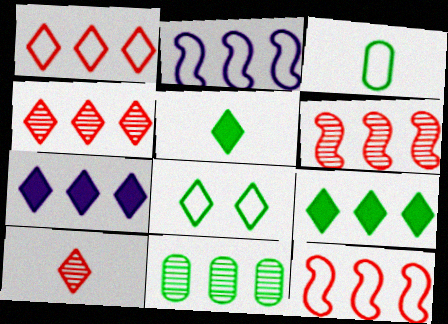[[7, 8, 10], 
[7, 11, 12]]